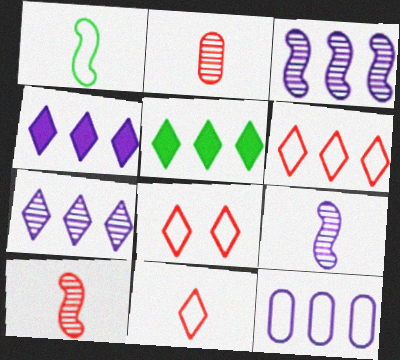[[1, 8, 12], 
[3, 4, 12], 
[5, 6, 7], 
[6, 8, 11]]